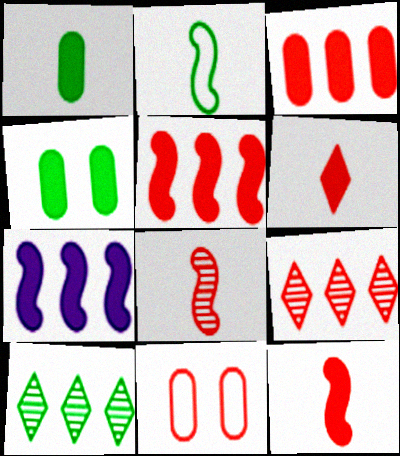[[2, 4, 10], 
[4, 6, 7], 
[9, 11, 12]]